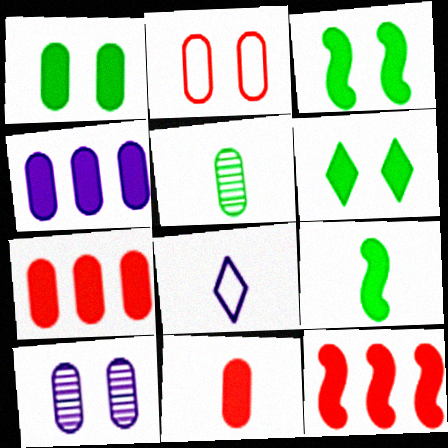[[1, 2, 10], 
[1, 3, 6], 
[1, 4, 11], 
[2, 4, 5]]